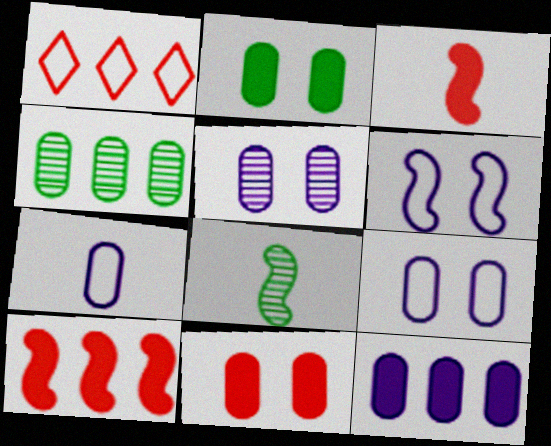[[4, 7, 11], 
[5, 7, 12], 
[6, 8, 10]]